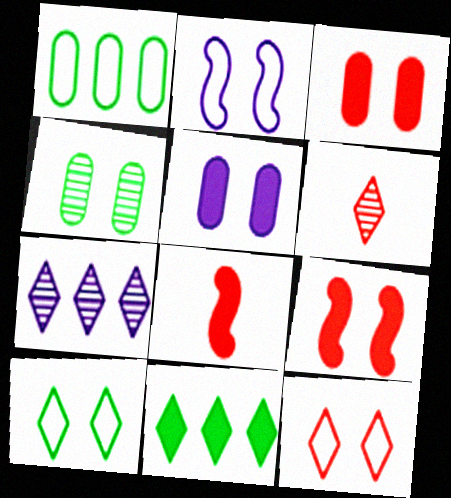[[5, 8, 11]]